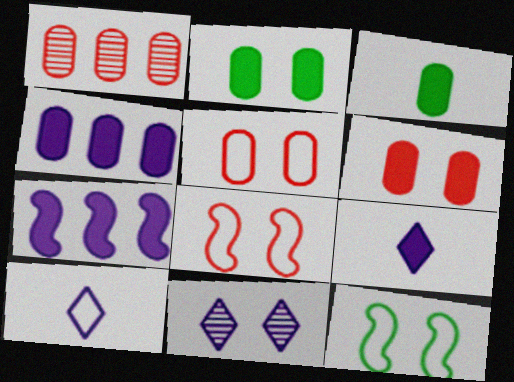[[1, 9, 12], 
[2, 8, 11], 
[3, 4, 6], 
[6, 11, 12]]